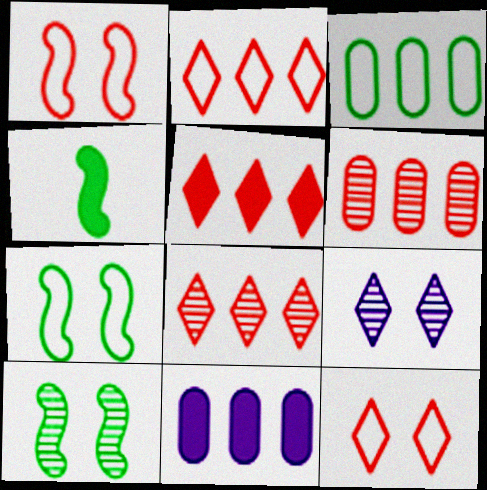[[2, 5, 8], 
[3, 6, 11]]